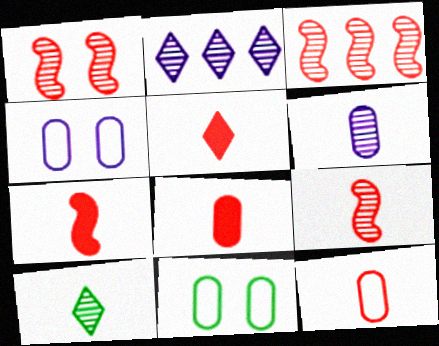[[1, 3, 9], 
[2, 7, 11], 
[5, 7, 8], 
[5, 9, 12], 
[6, 9, 10]]